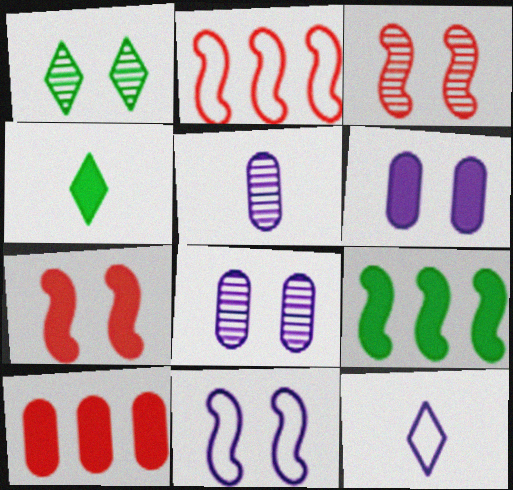[[1, 3, 8], 
[2, 4, 8]]